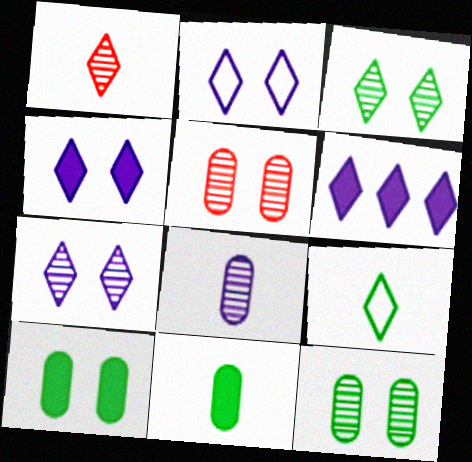[[2, 4, 7]]